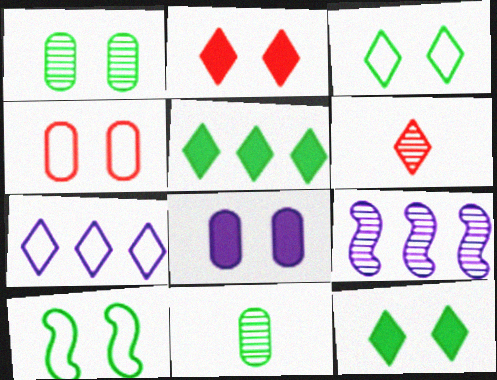[[1, 4, 8], 
[1, 6, 9], 
[1, 10, 12], 
[5, 10, 11], 
[6, 7, 12]]